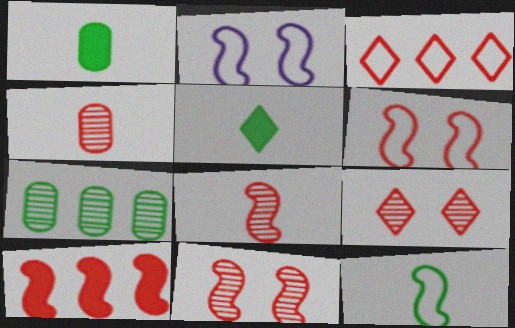[[6, 8, 10]]